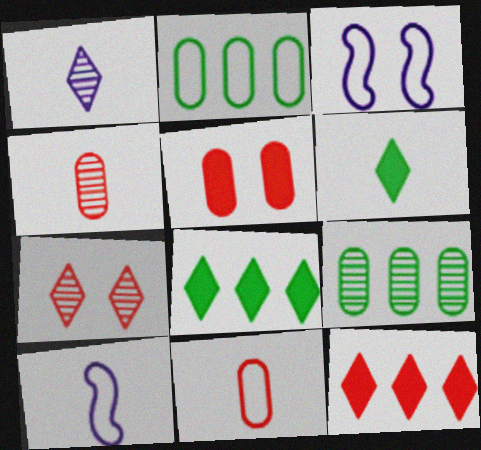[[3, 4, 8], 
[4, 6, 10]]